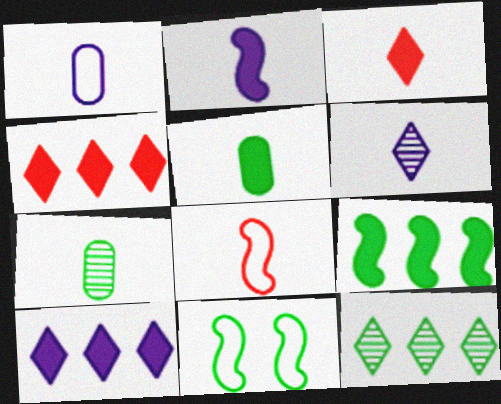[[1, 2, 6], 
[2, 3, 5], 
[5, 6, 8], 
[5, 11, 12]]